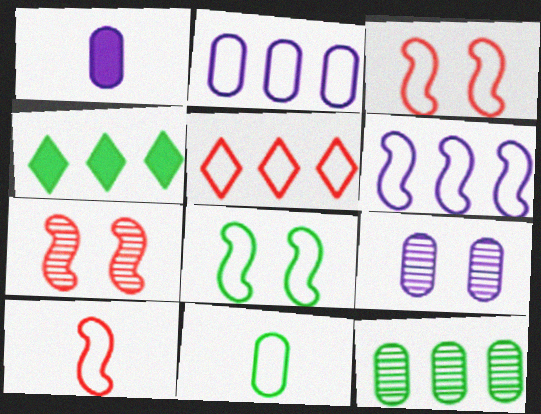[[1, 2, 9], 
[4, 9, 10], 
[6, 8, 10]]